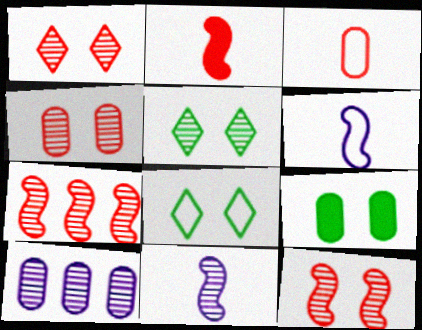[[1, 4, 12], 
[2, 8, 10], 
[3, 9, 10]]